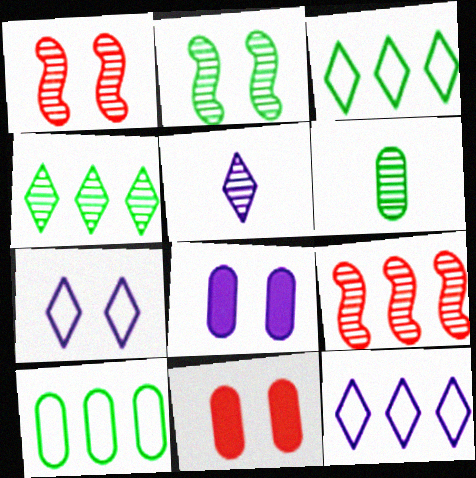[[2, 4, 6], 
[2, 7, 11]]